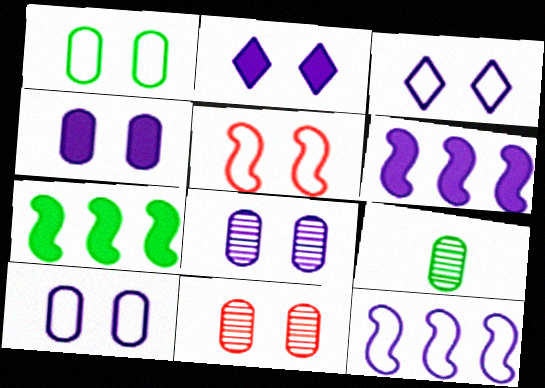[[1, 3, 5], 
[1, 4, 11], 
[4, 8, 10]]